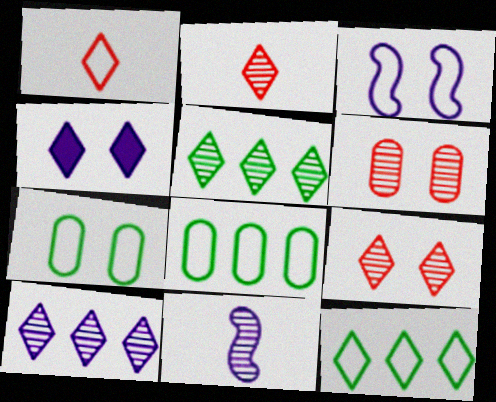[[1, 3, 8], 
[1, 4, 5], 
[2, 4, 12], 
[5, 6, 11]]